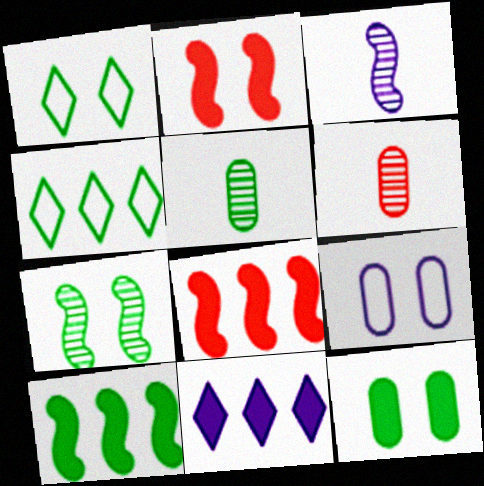[[1, 5, 10], 
[1, 7, 12], 
[3, 9, 11]]